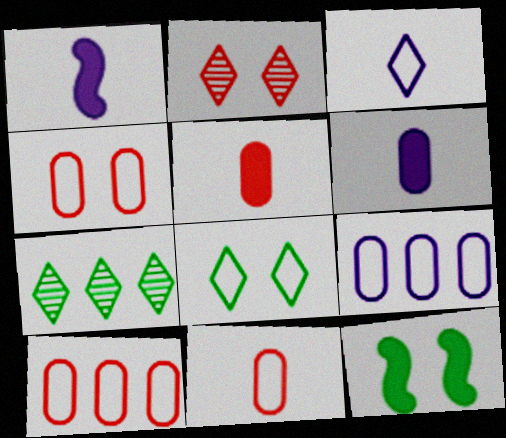[[1, 4, 7], 
[4, 10, 11]]